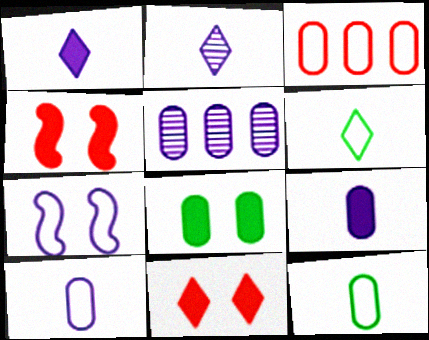[[1, 5, 7], 
[3, 6, 7], 
[4, 5, 6]]